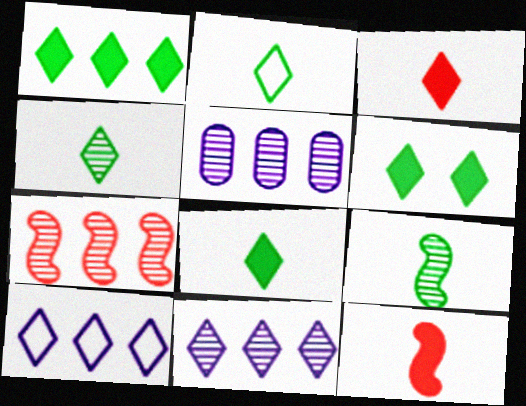[[1, 6, 8], 
[2, 4, 8]]